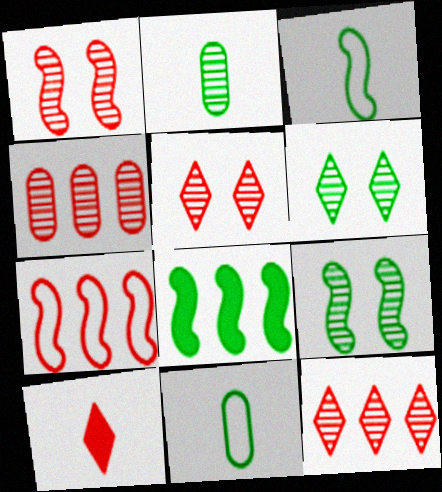[[3, 8, 9], 
[6, 8, 11]]